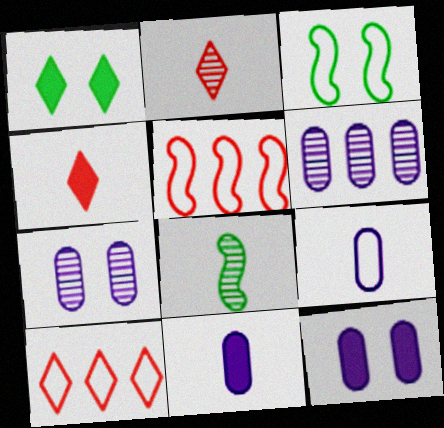[[3, 4, 6], 
[3, 9, 10], 
[4, 8, 9], 
[6, 9, 12], 
[8, 10, 12]]